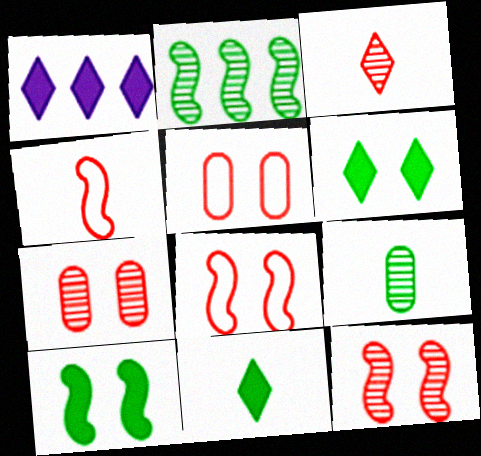[[1, 8, 9]]